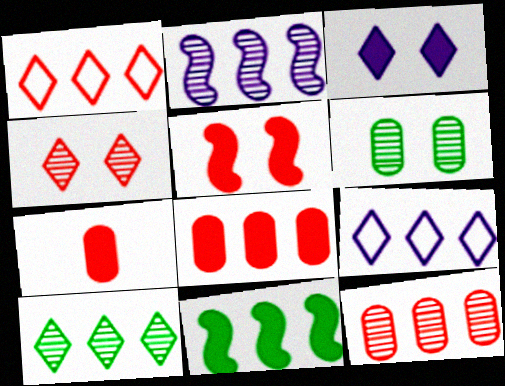[[2, 10, 12], 
[3, 7, 11], 
[9, 11, 12]]